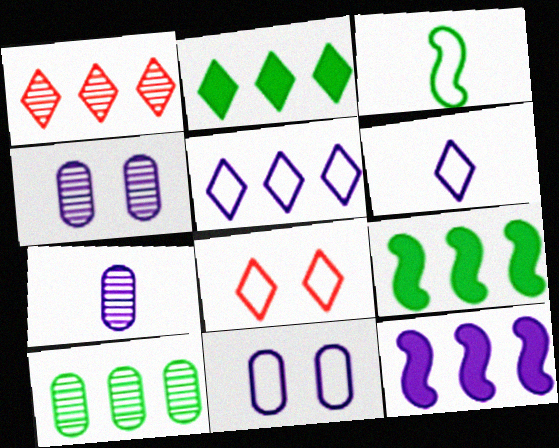[[1, 2, 5], 
[4, 6, 12], 
[7, 8, 9]]